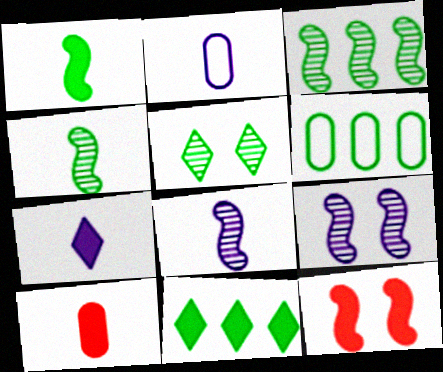[[1, 5, 6], 
[1, 7, 10], 
[2, 7, 8], 
[3, 6, 11]]